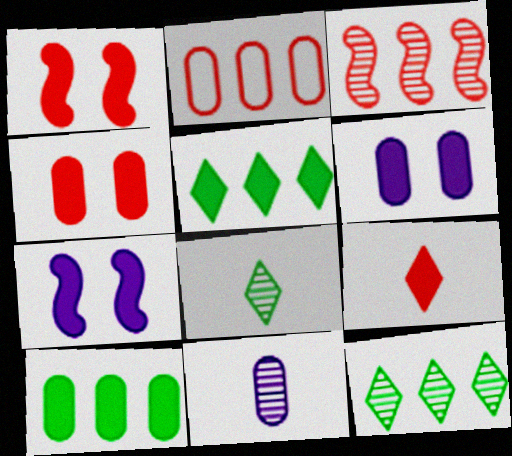[[2, 7, 8], 
[7, 9, 10]]